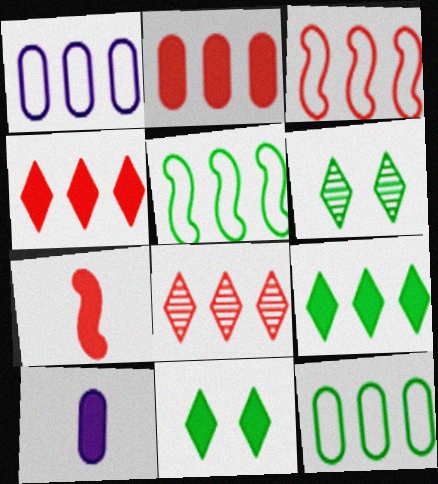[[1, 6, 7], 
[2, 3, 8], 
[3, 6, 10]]